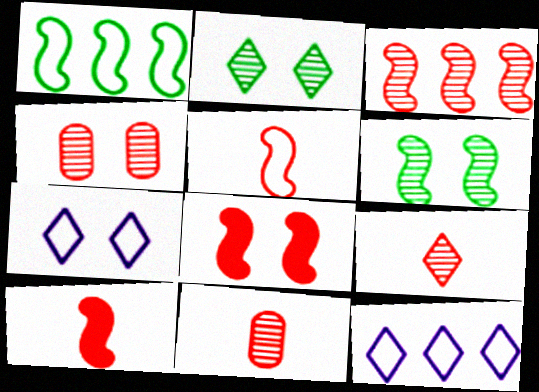[[3, 4, 9], 
[3, 5, 8]]